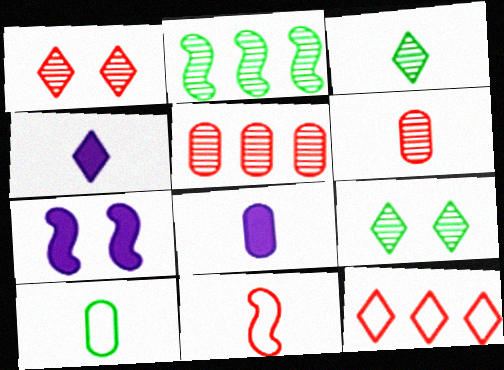[[2, 7, 11], 
[3, 8, 11], 
[4, 9, 12], 
[6, 8, 10]]